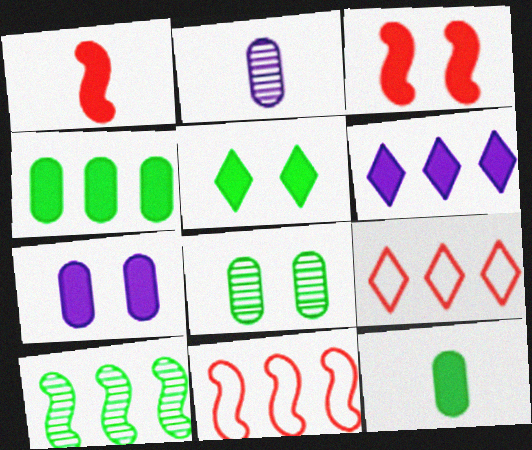[[2, 5, 11], 
[3, 5, 7], 
[3, 6, 12]]